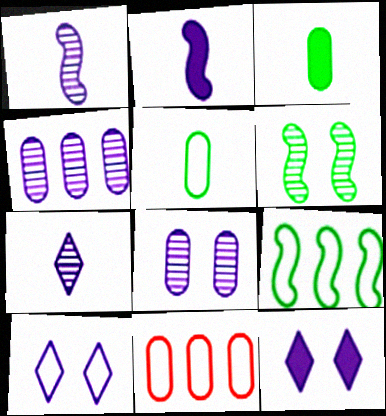[[2, 4, 10], 
[3, 8, 11]]